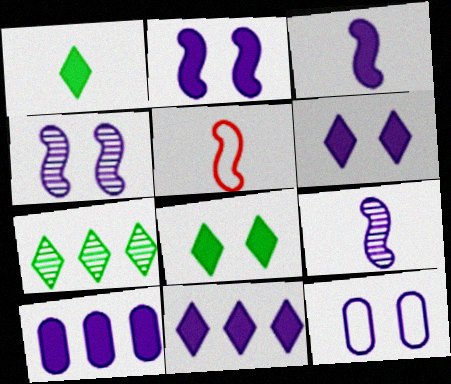[[3, 6, 10], 
[4, 6, 12], 
[9, 11, 12]]